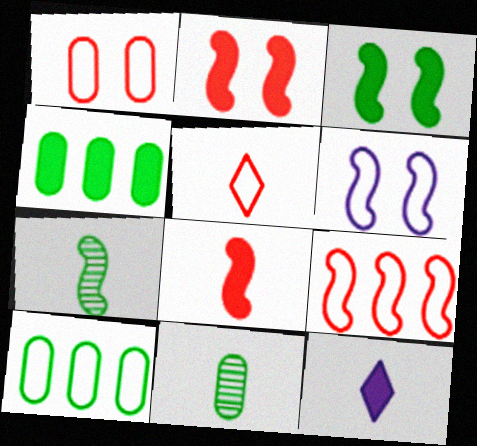[[1, 5, 9], 
[2, 4, 12], 
[5, 6, 10]]